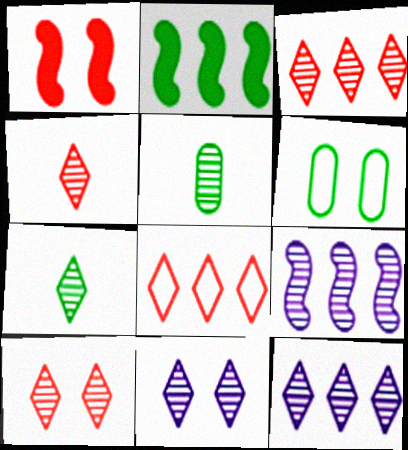[[1, 6, 11], 
[2, 6, 7], 
[3, 4, 10], 
[3, 7, 11], 
[5, 9, 10], 
[7, 10, 12]]